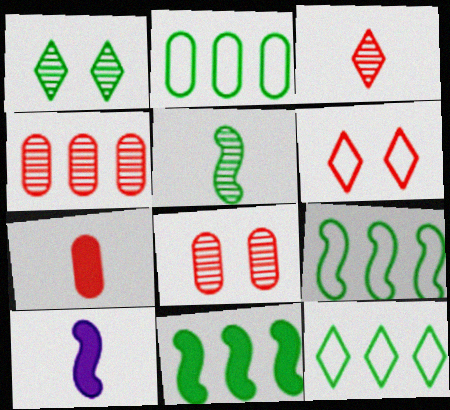[[2, 9, 12], 
[8, 10, 12]]